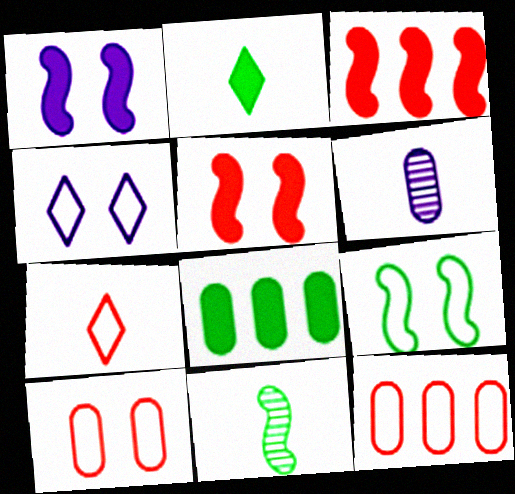[[4, 9, 10], 
[6, 8, 10]]